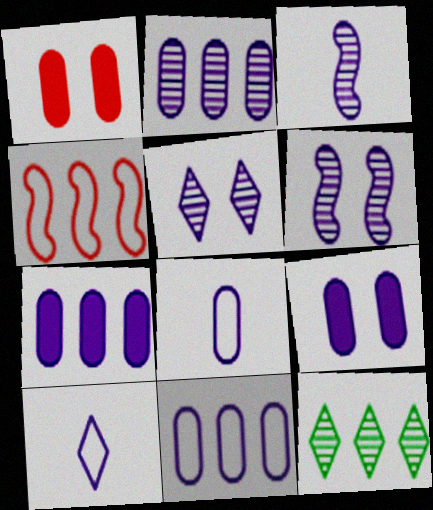[[2, 3, 5], 
[2, 7, 11], 
[2, 8, 9], 
[4, 7, 12], 
[6, 7, 10]]